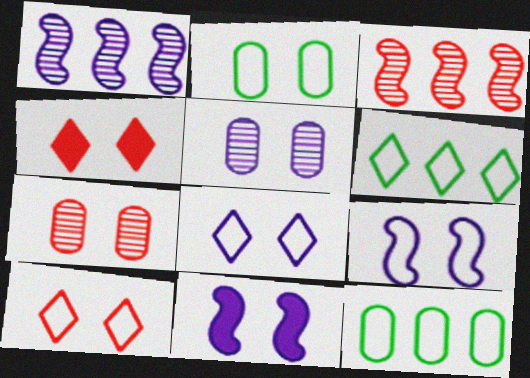[[2, 9, 10], 
[5, 8, 11]]